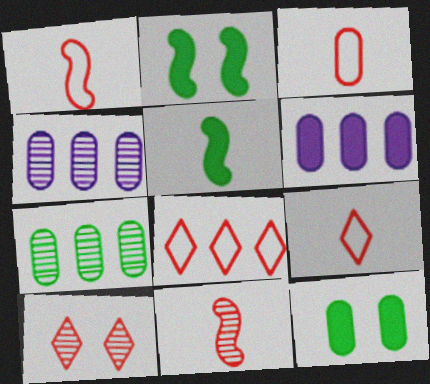[[1, 3, 9], 
[2, 4, 9], 
[3, 4, 12]]